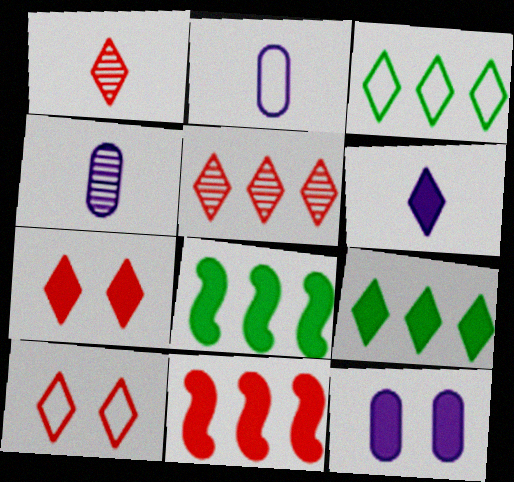[[4, 8, 10], 
[6, 7, 9]]